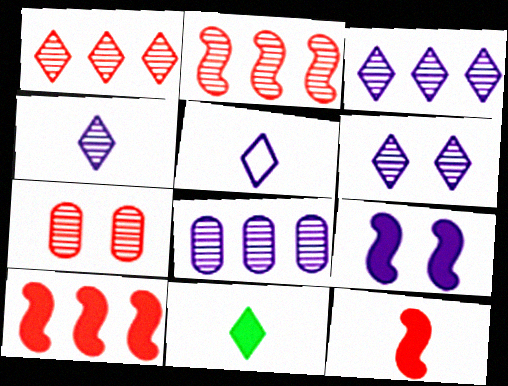[[3, 4, 6], 
[5, 8, 9]]